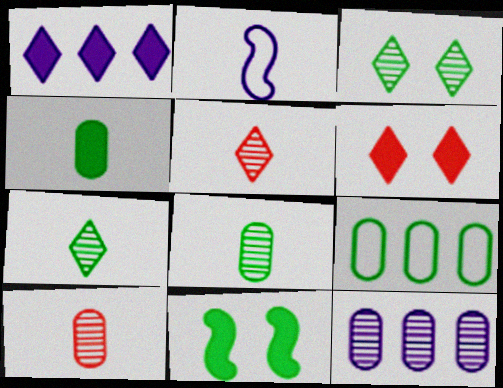[[2, 4, 5], 
[7, 9, 11]]